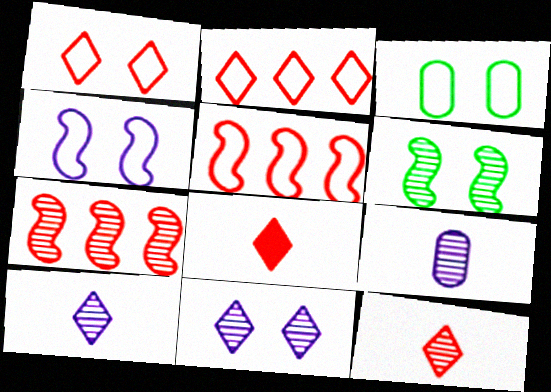[[1, 3, 4]]